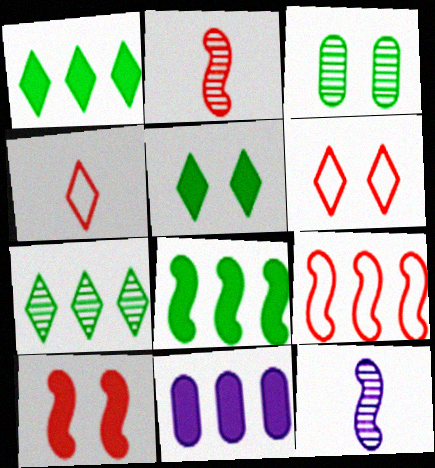[[2, 9, 10], 
[7, 9, 11]]